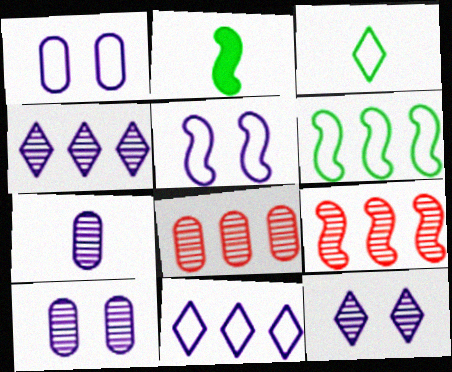[[2, 5, 9]]